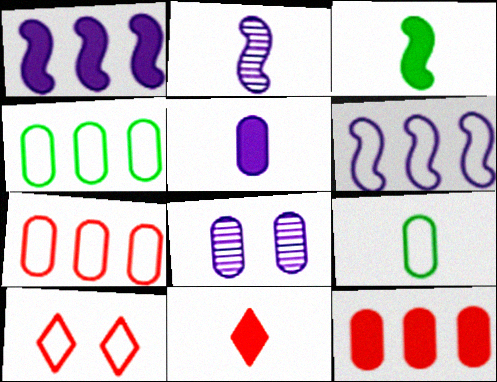[[2, 9, 11], 
[3, 5, 11], 
[6, 9, 10], 
[8, 9, 12]]